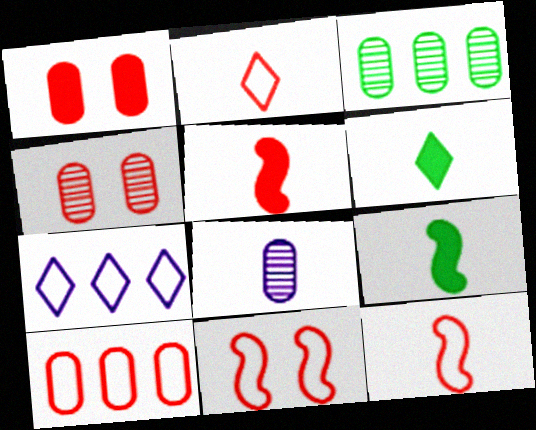[[2, 8, 9], 
[2, 10, 11], 
[3, 4, 8], 
[4, 7, 9], 
[6, 8, 12]]